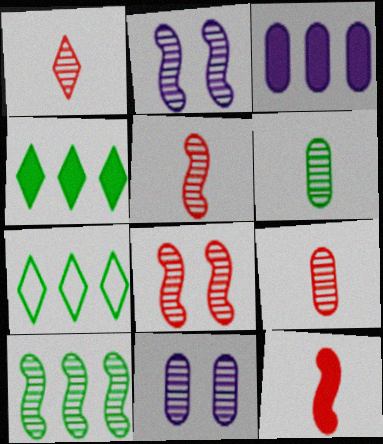[[1, 5, 9], 
[1, 10, 11], 
[2, 5, 10], 
[7, 11, 12]]